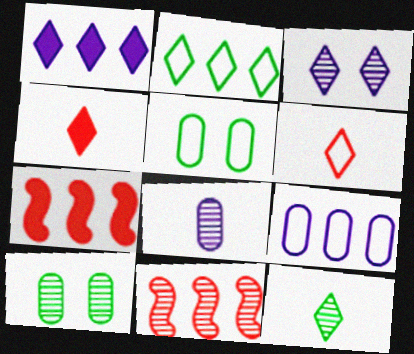[[2, 3, 4]]